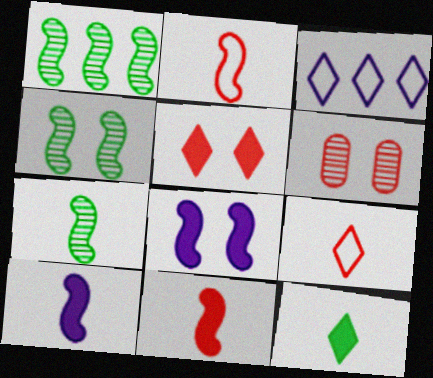[[1, 2, 8], 
[1, 4, 7], 
[2, 7, 10]]